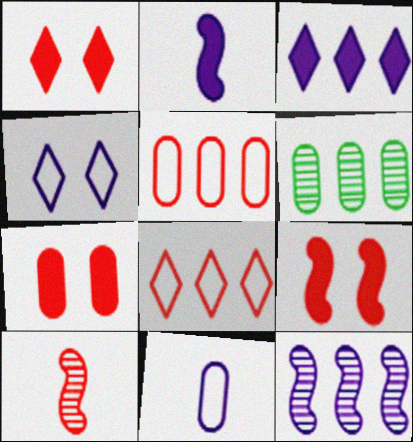[[1, 5, 10], 
[1, 7, 9], 
[6, 7, 11], 
[7, 8, 10]]